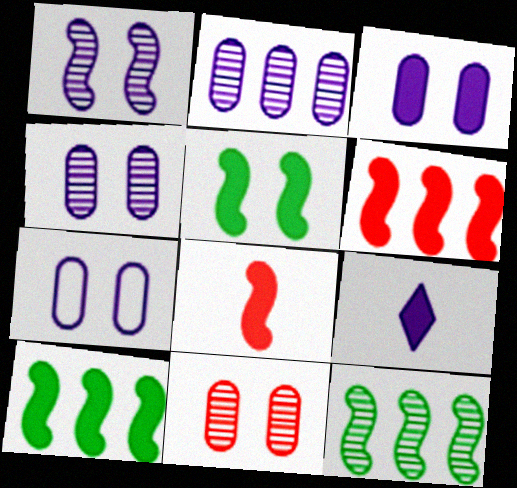[[3, 4, 7]]